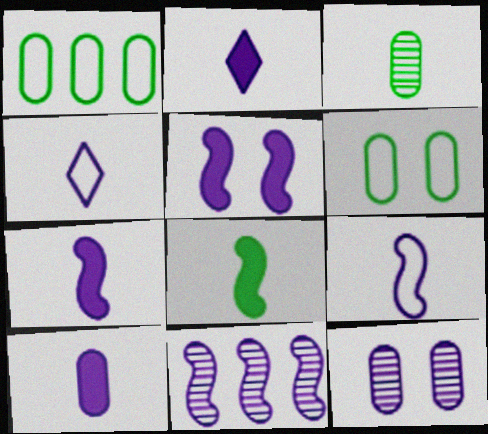[[2, 7, 10], 
[5, 9, 11]]